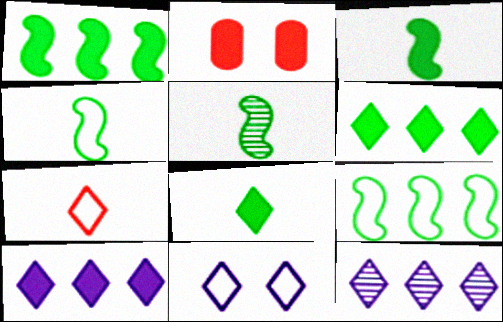[[2, 3, 10], 
[2, 4, 12], 
[3, 4, 5]]